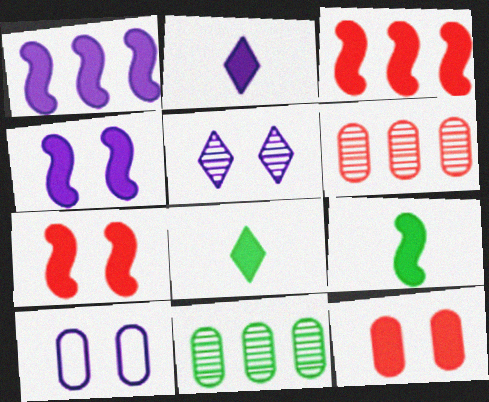[[1, 7, 9], 
[1, 8, 12], 
[3, 4, 9], 
[4, 5, 10]]